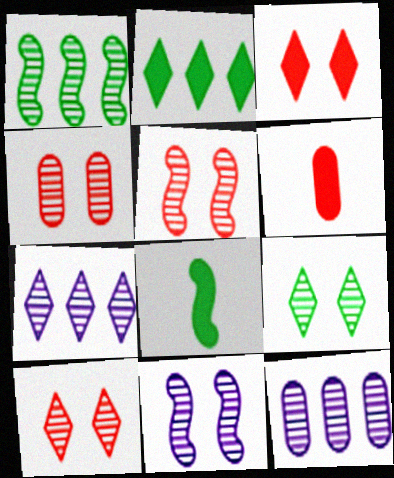[[4, 5, 10], 
[4, 9, 11]]